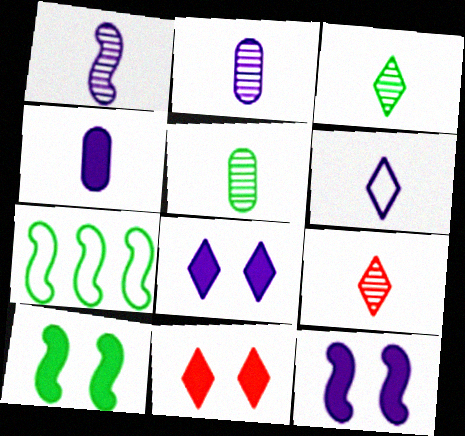[[1, 4, 6], 
[1, 5, 9], 
[2, 7, 11]]